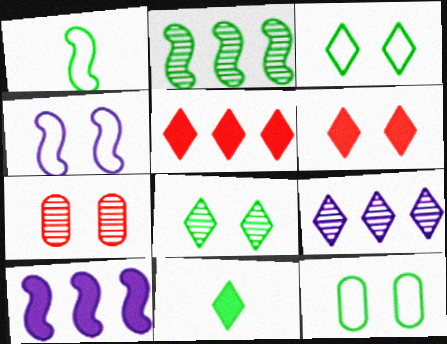[[2, 11, 12]]